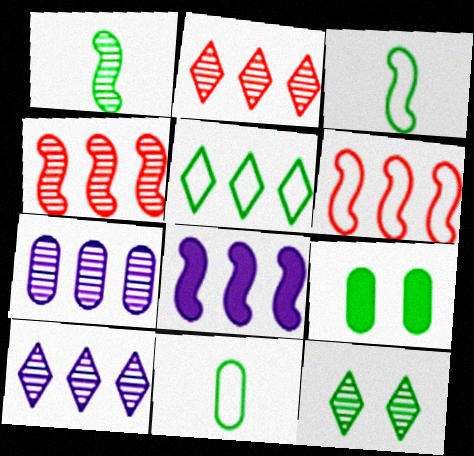[[1, 5, 9]]